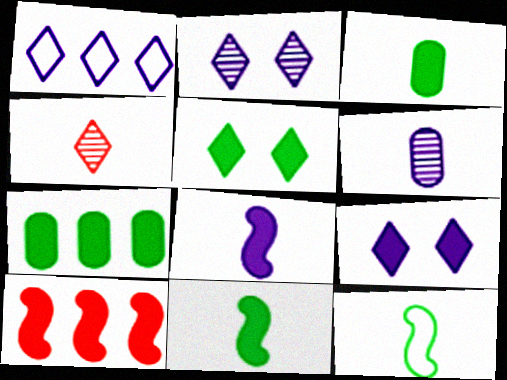[[1, 4, 5], 
[3, 9, 10], 
[5, 7, 11]]